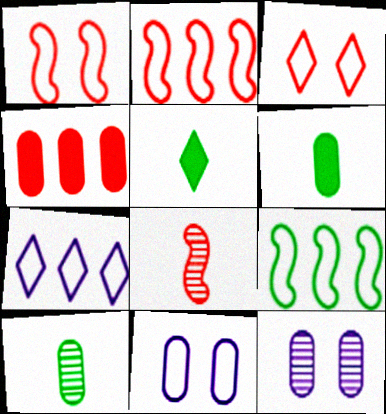[[2, 5, 12], 
[3, 4, 8], 
[4, 10, 11]]